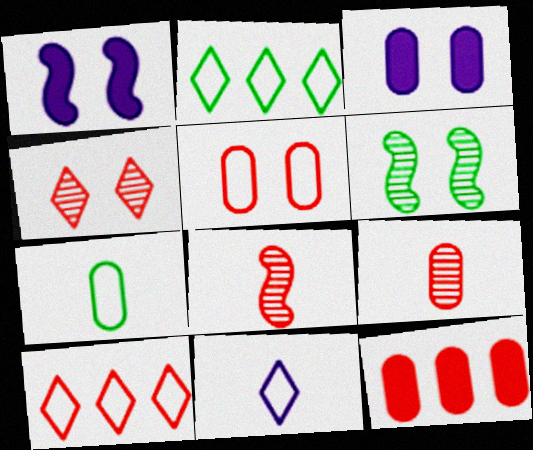[[1, 2, 9], 
[2, 3, 8], 
[5, 9, 12], 
[6, 11, 12]]